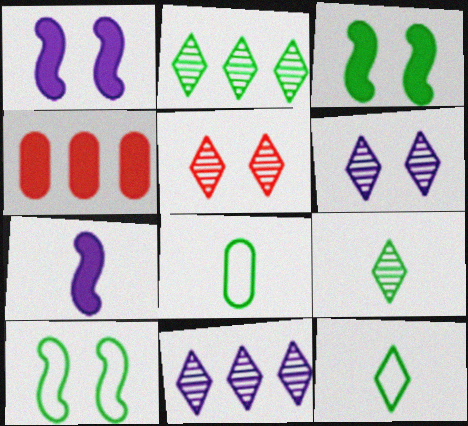[[2, 3, 8], 
[5, 9, 11]]